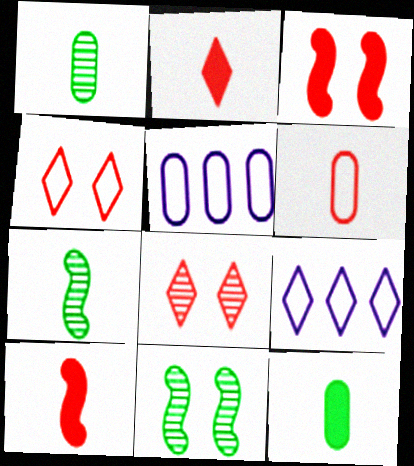[[1, 3, 9], 
[2, 5, 11]]